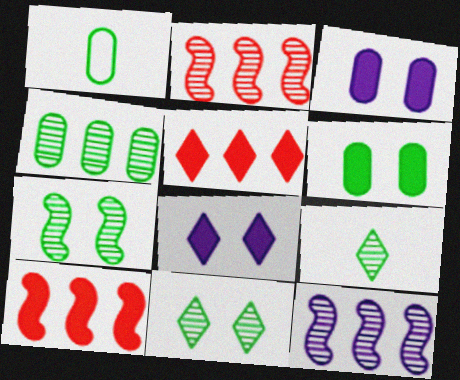[[1, 2, 8], 
[1, 4, 6], 
[4, 7, 9]]